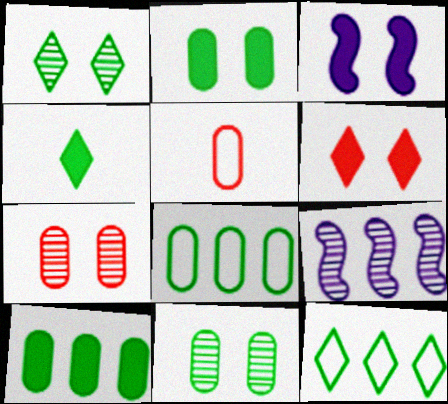[[1, 4, 12], 
[2, 3, 6]]